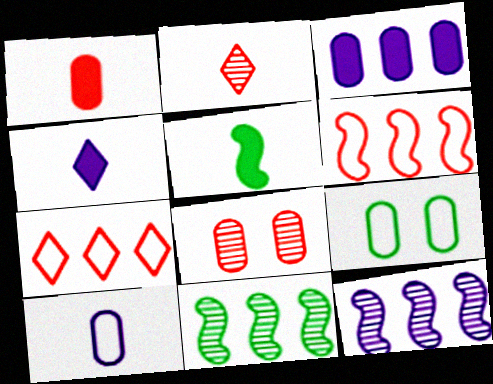[[1, 4, 5], 
[2, 5, 10], 
[3, 7, 11]]